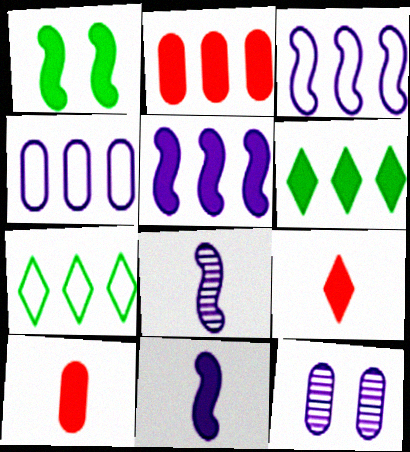[[2, 5, 6]]